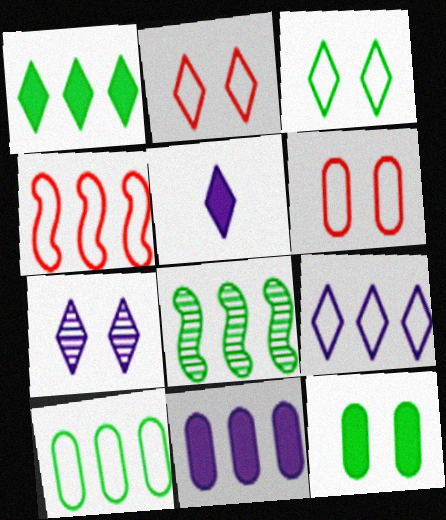[[1, 8, 10], 
[4, 9, 10], 
[5, 6, 8], 
[5, 7, 9]]